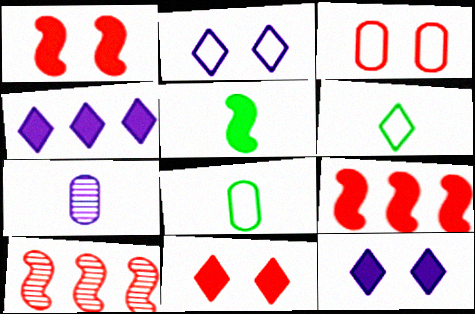[[8, 10, 12]]